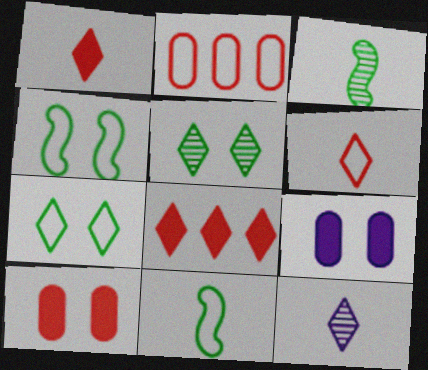[[7, 8, 12]]